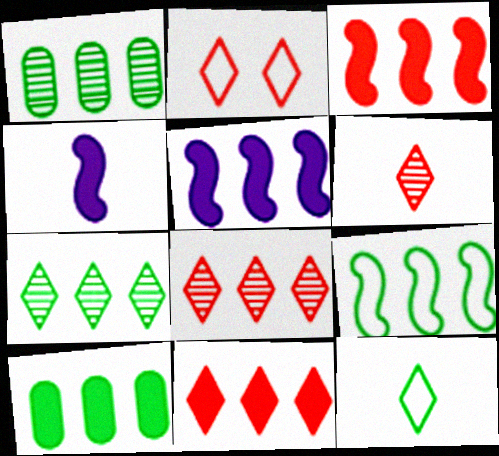[[1, 2, 4], 
[2, 6, 11], 
[5, 10, 11], 
[7, 9, 10]]